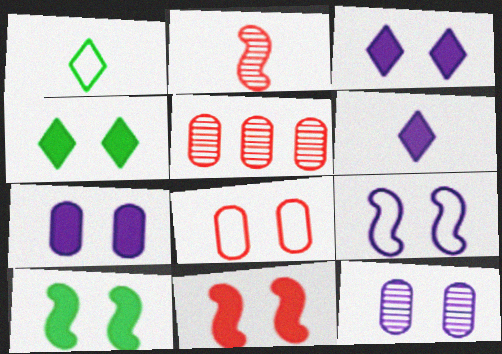[[3, 9, 12], 
[4, 7, 11]]